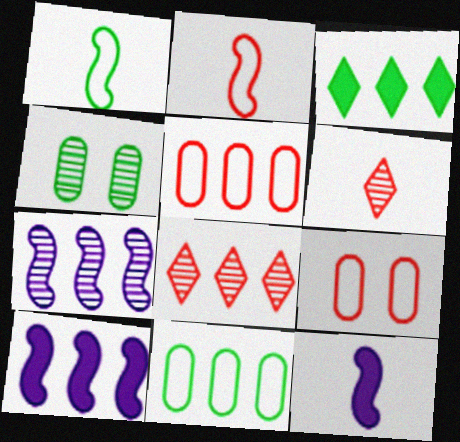[[1, 3, 4], 
[3, 5, 7], 
[4, 6, 7], 
[8, 10, 11]]